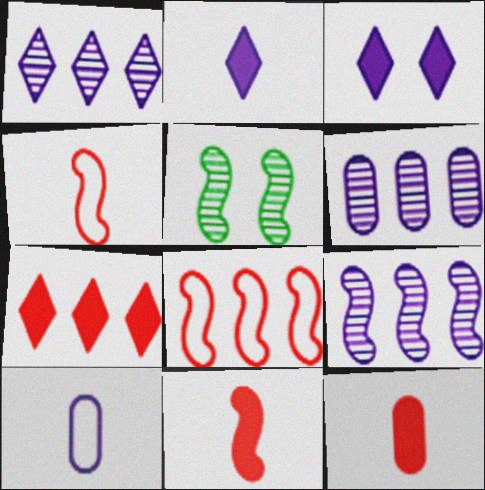[[1, 6, 9], 
[3, 9, 10], 
[5, 7, 10]]